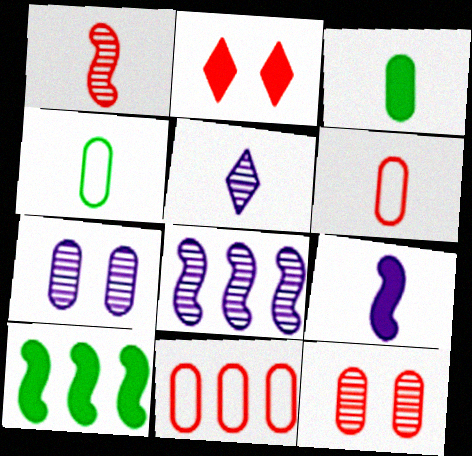[[1, 2, 11], 
[2, 4, 8], 
[3, 7, 11], 
[5, 7, 8]]